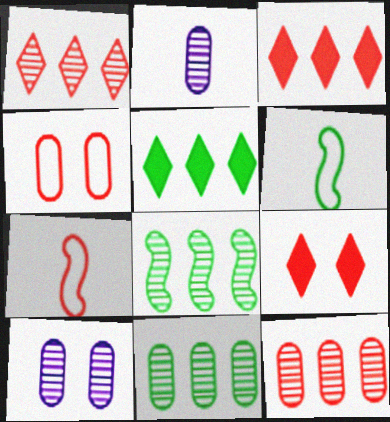[[3, 6, 10], 
[5, 7, 10], 
[7, 9, 12]]